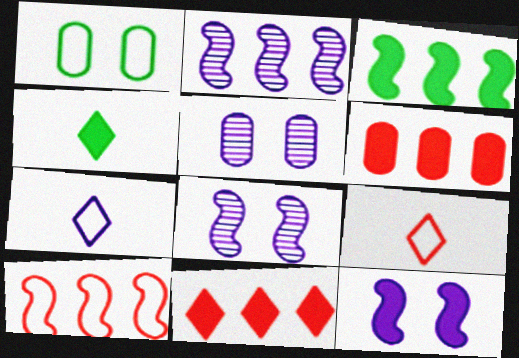[[1, 7, 10], 
[2, 3, 10], 
[3, 5, 9], 
[4, 5, 10], 
[4, 6, 12]]